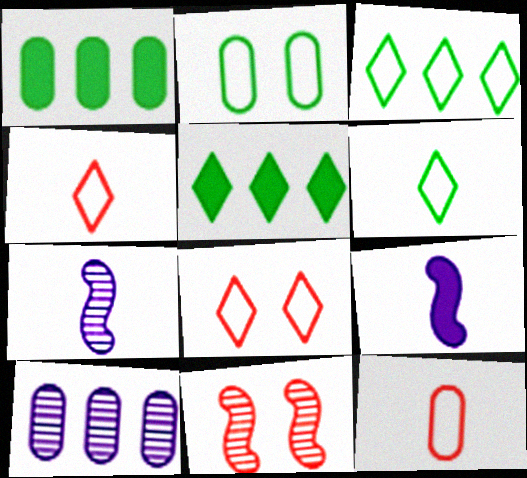[[1, 7, 8]]